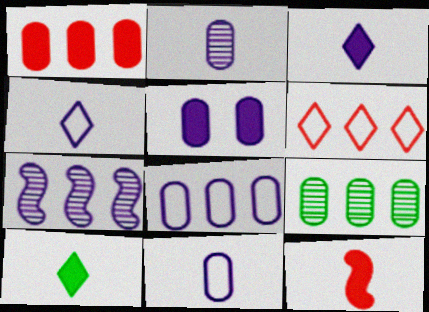[[1, 8, 9], 
[2, 5, 8], 
[4, 5, 7]]